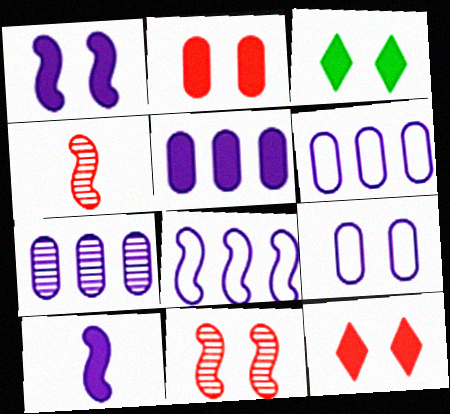[[1, 2, 3], 
[3, 4, 6], 
[3, 9, 11], 
[5, 6, 7]]